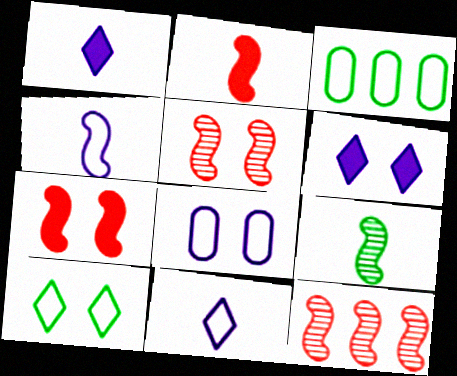[[1, 3, 5], 
[2, 4, 9]]